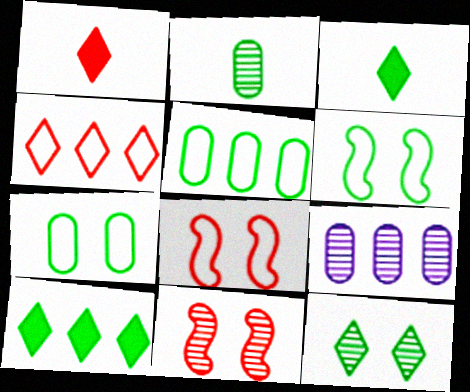[[1, 6, 9], 
[2, 6, 10], 
[3, 8, 9]]